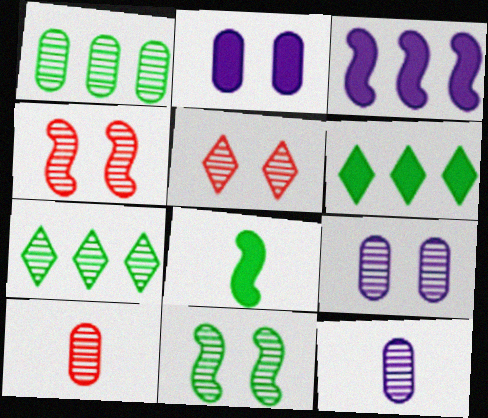[[1, 9, 10], 
[4, 7, 12], 
[5, 9, 11]]